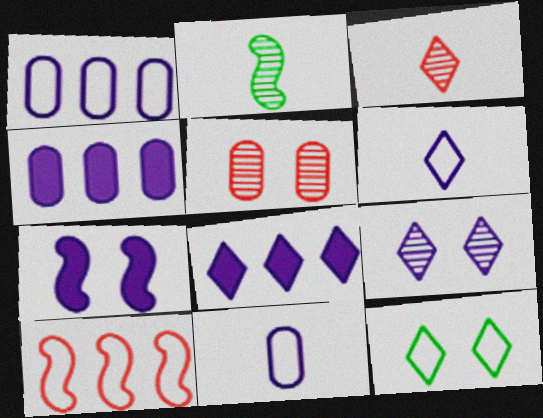[[2, 7, 10], 
[3, 8, 12], 
[5, 7, 12], 
[6, 8, 9], 
[10, 11, 12]]